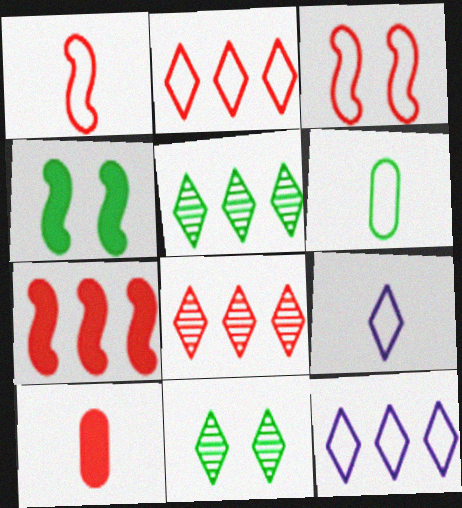[[1, 6, 9], 
[3, 6, 12], 
[3, 8, 10], 
[4, 5, 6]]